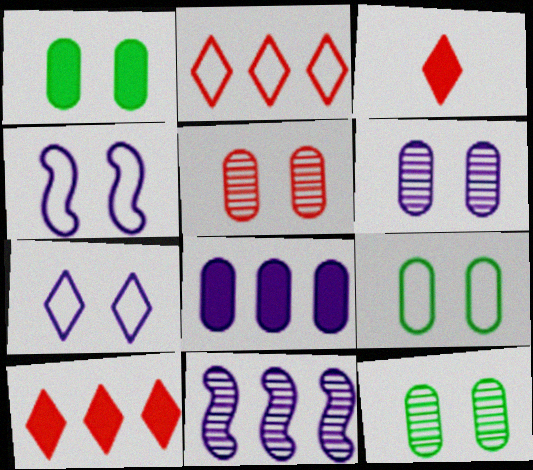[[1, 9, 12], 
[3, 9, 11], 
[5, 6, 12]]